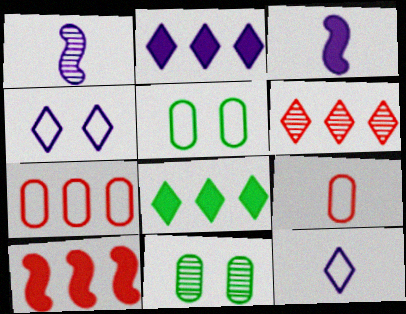[[1, 6, 11], 
[3, 5, 6], 
[6, 7, 10], 
[10, 11, 12]]